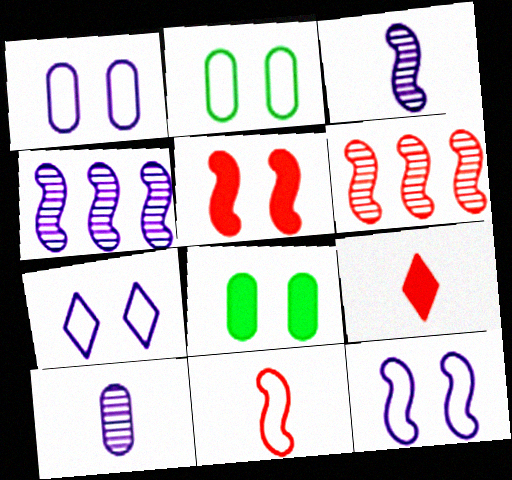[[1, 7, 12], 
[2, 4, 9], 
[5, 6, 11]]